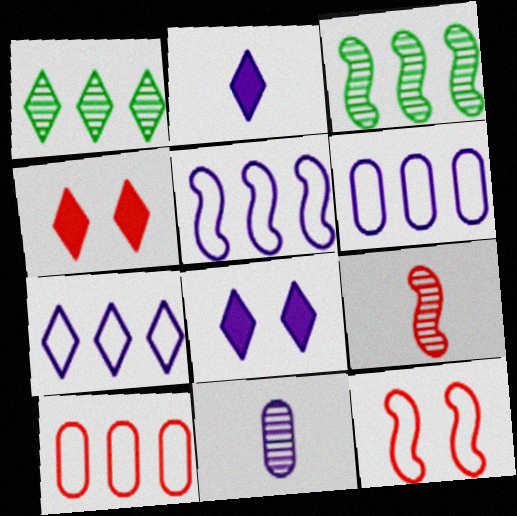[[4, 9, 10], 
[5, 6, 7], 
[5, 8, 11]]